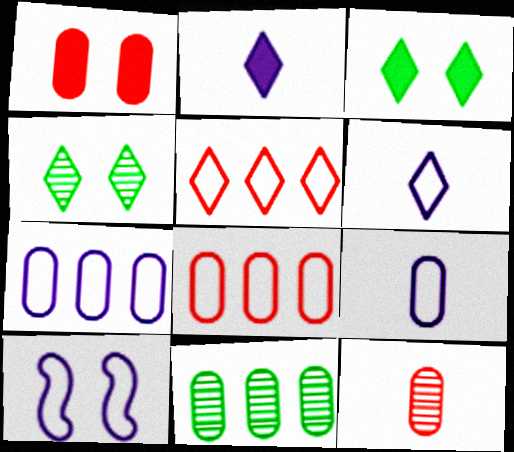[[1, 4, 10], 
[1, 8, 12], 
[1, 9, 11], 
[2, 4, 5], 
[6, 7, 10]]